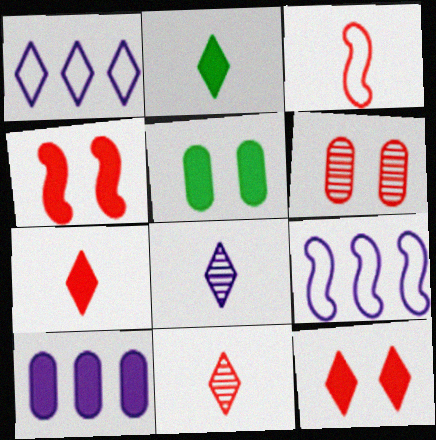[[2, 4, 10], 
[2, 6, 9], 
[5, 9, 11]]